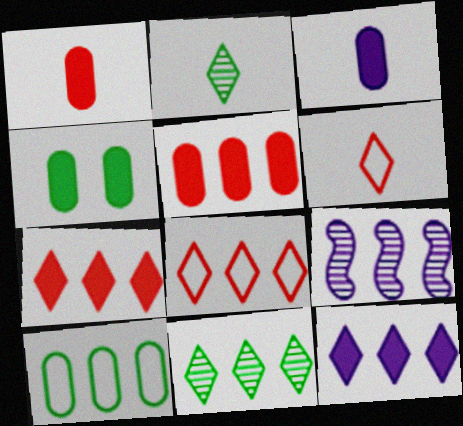[[3, 4, 5], 
[4, 6, 9], 
[7, 9, 10], 
[8, 11, 12]]